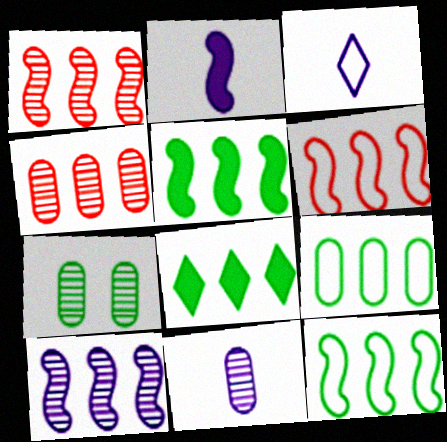[[2, 3, 11], 
[4, 7, 11], 
[5, 6, 10]]